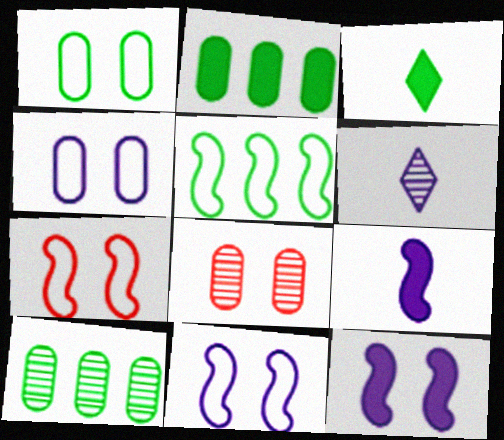[[2, 6, 7]]